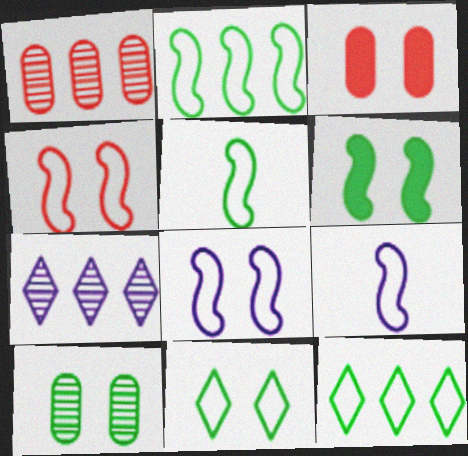[[2, 4, 9], 
[3, 5, 7], 
[6, 10, 11]]